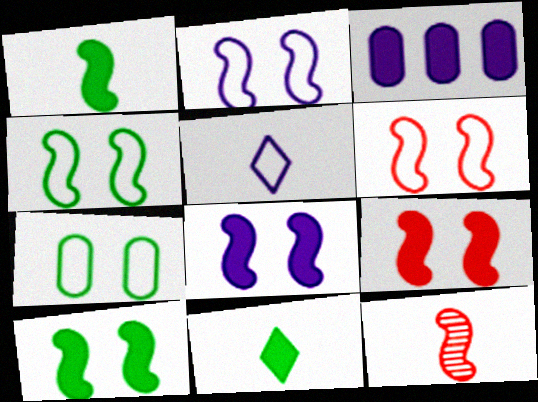[[2, 4, 6], 
[3, 9, 11], 
[8, 9, 10]]